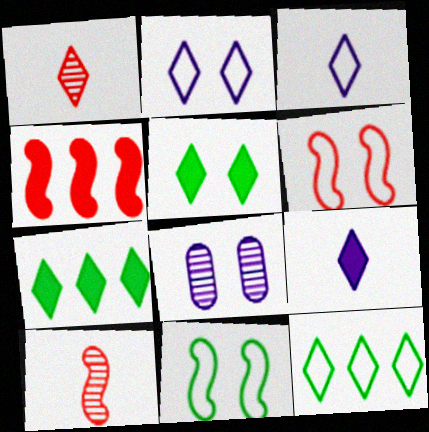[[1, 2, 7], 
[4, 6, 10], 
[5, 6, 8]]